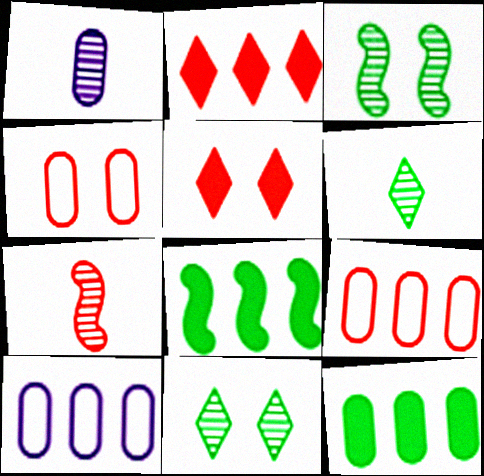[[1, 4, 12], 
[1, 6, 7], 
[2, 4, 7], 
[5, 7, 9]]